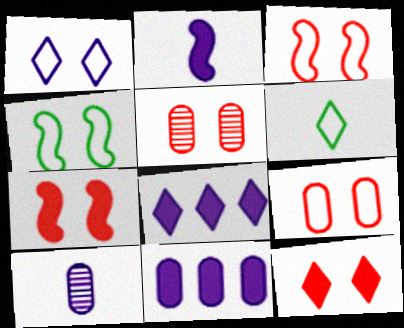[[1, 4, 9], 
[3, 5, 12]]